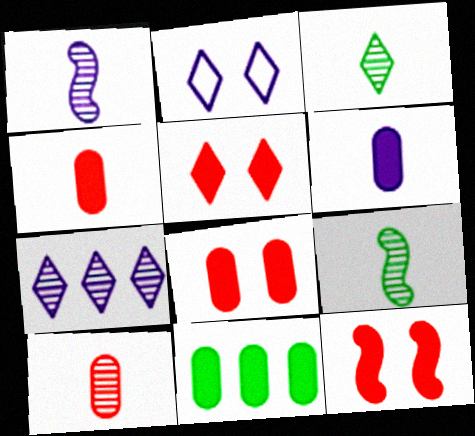[[1, 3, 10], 
[5, 8, 12], 
[6, 8, 11]]